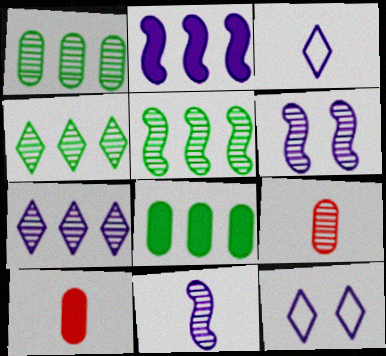[[1, 4, 5], 
[4, 6, 9], 
[5, 10, 12]]